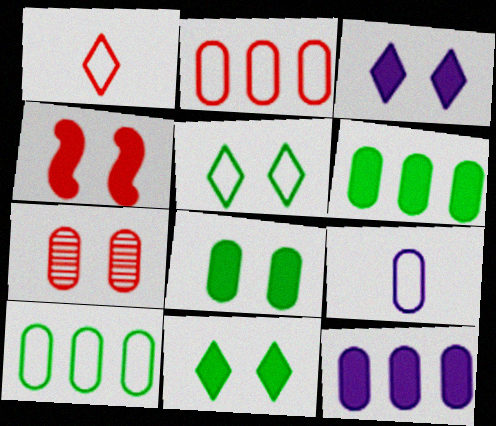[[3, 4, 8], 
[6, 7, 9]]